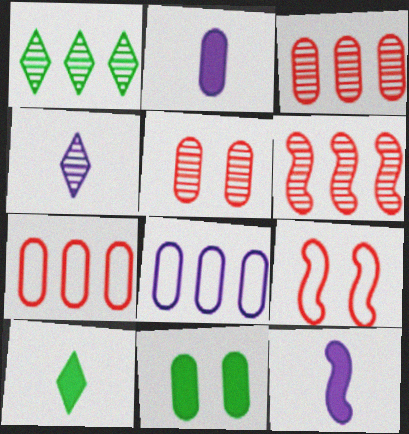[[1, 2, 9]]